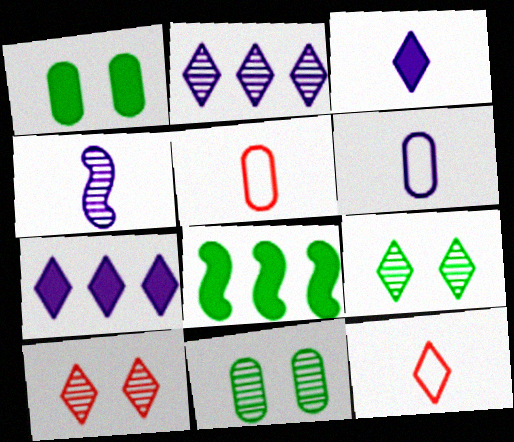[[3, 4, 6], 
[6, 8, 10], 
[7, 9, 12]]